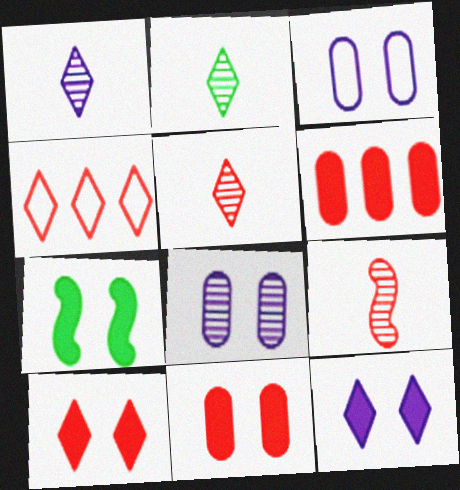[[1, 2, 5], 
[2, 4, 12], 
[4, 5, 10], 
[4, 9, 11], 
[7, 11, 12]]